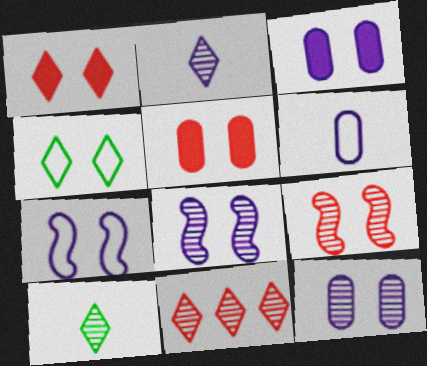[[3, 4, 9], 
[4, 5, 8]]